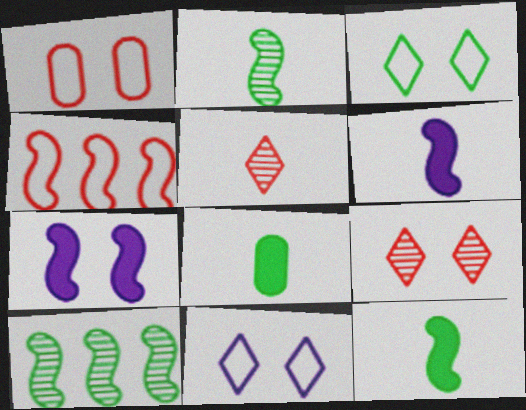[[2, 4, 7], 
[3, 8, 10]]